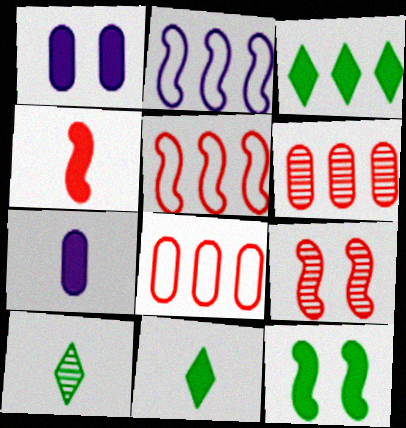[[1, 3, 4], 
[1, 5, 10], 
[2, 3, 6], 
[4, 5, 9], 
[4, 7, 11]]